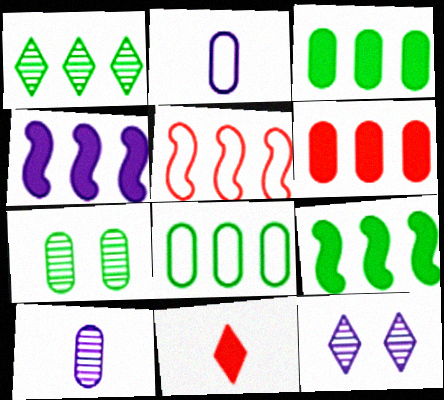[[1, 8, 9], 
[2, 4, 12], 
[2, 6, 7]]